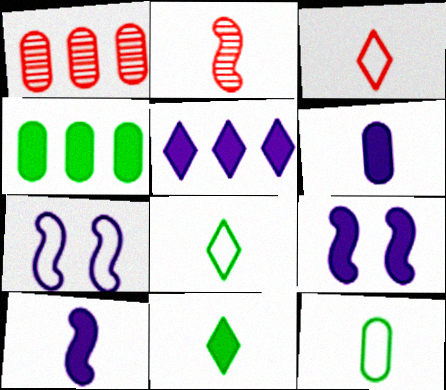[[1, 7, 11], 
[1, 8, 9], 
[2, 6, 8], 
[5, 6, 9]]